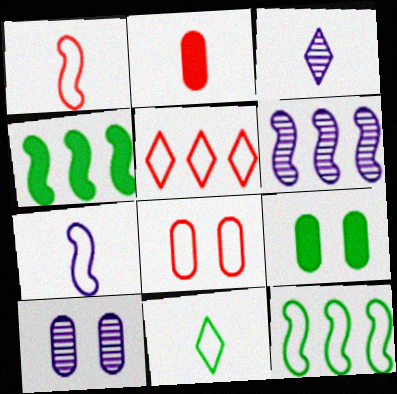[[1, 5, 8], 
[3, 4, 8], 
[3, 6, 10], 
[8, 9, 10]]